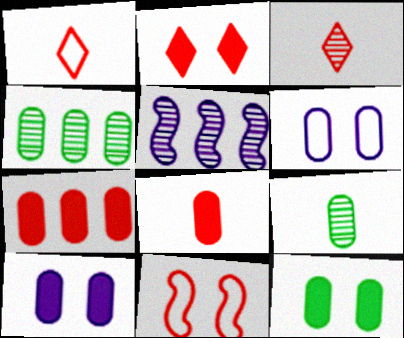[[1, 5, 12], 
[3, 7, 11], 
[4, 6, 8], 
[6, 7, 9]]